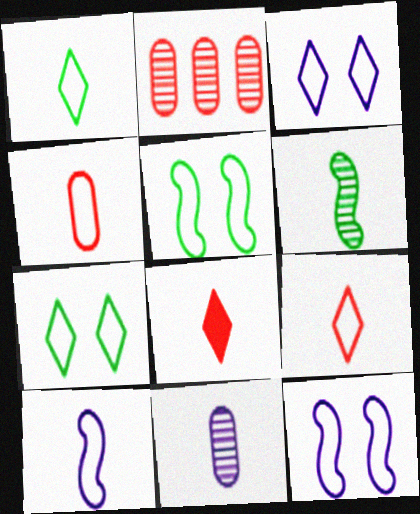[[1, 4, 10]]